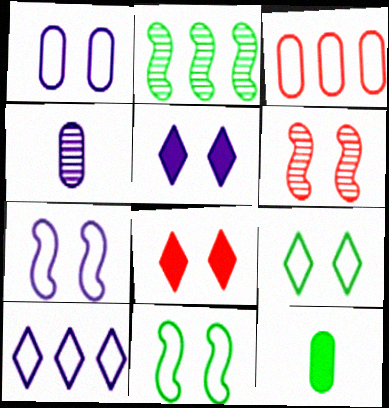[[2, 9, 12], 
[6, 10, 12]]